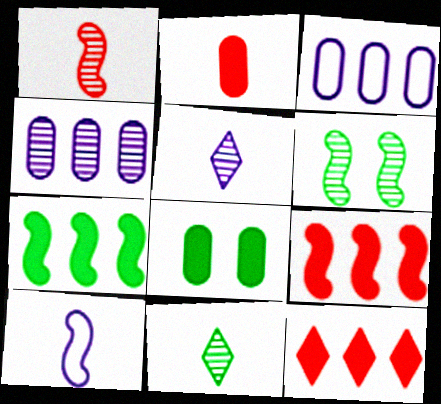[[2, 10, 11], 
[6, 9, 10]]